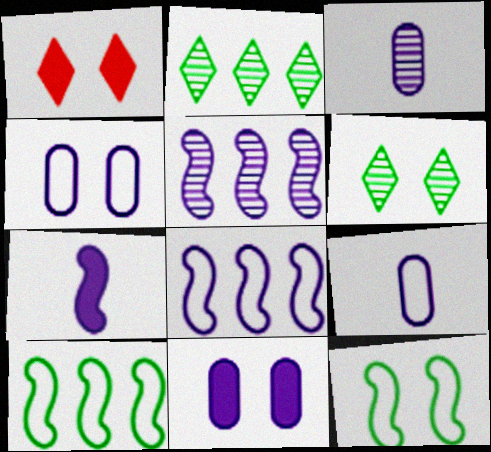[[1, 3, 10]]